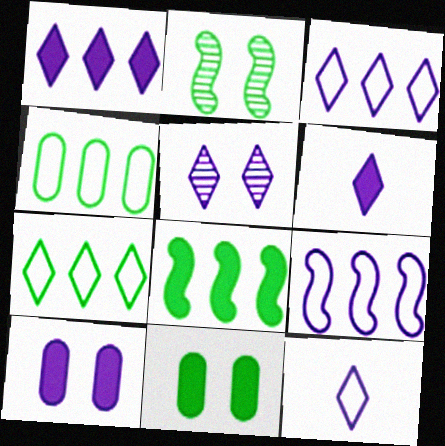[[1, 5, 12], 
[3, 5, 6]]